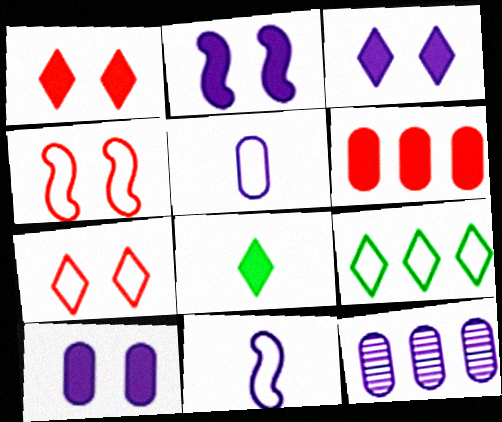[[2, 3, 10], 
[2, 6, 8], 
[3, 11, 12], 
[4, 5, 9], 
[4, 8, 12], 
[5, 10, 12]]